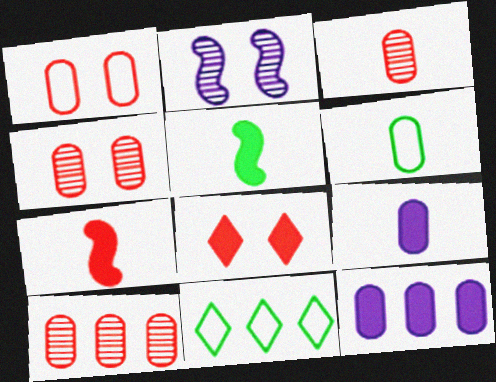[[3, 4, 10], 
[3, 6, 9], 
[4, 6, 12], 
[5, 8, 12]]